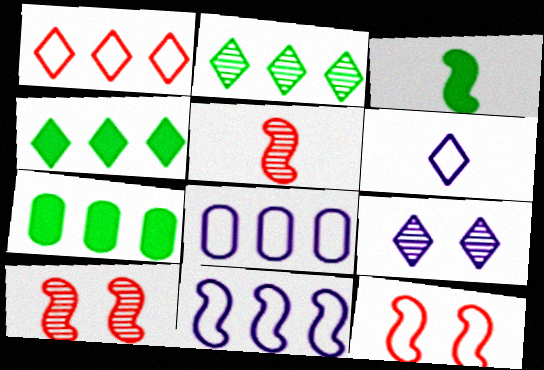[[3, 10, 11], 
[6, 7, 10]]